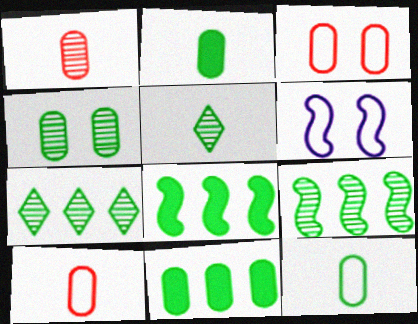[[4, 5, 9], 
[4, 11, 12]]